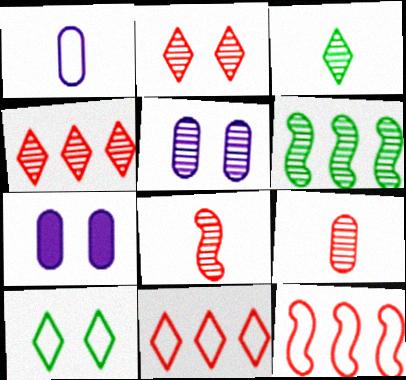[[1, 10, 12], 
[3, 7, 12]]